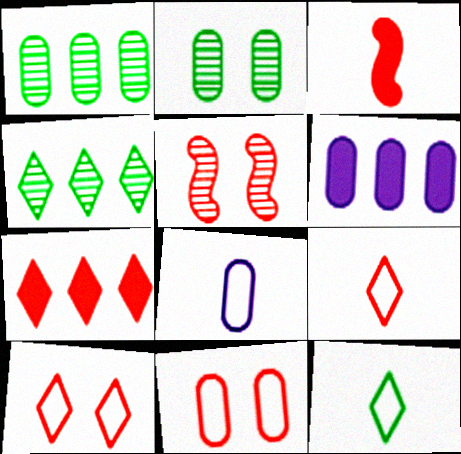[[5, 6, 12]]